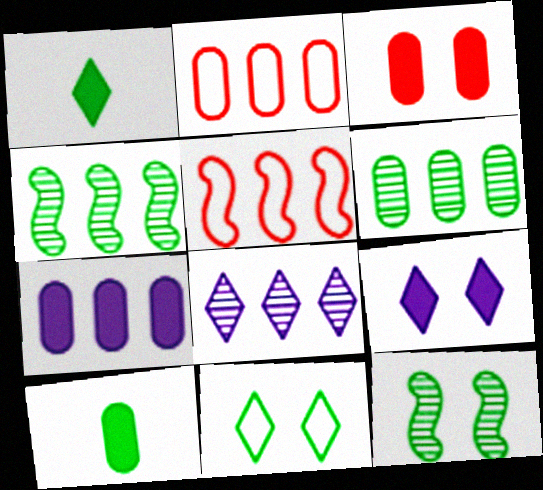[[2, 6, 7], 
[3, 7, 10], 
[4, 10, 11]]